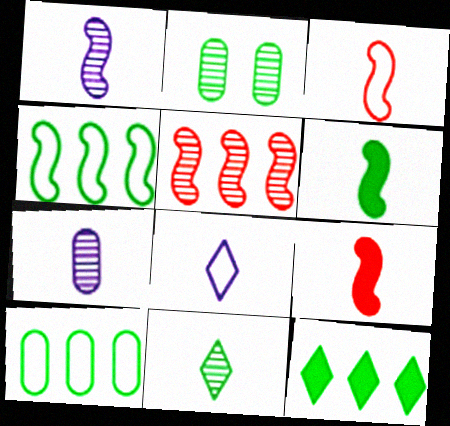[[1, 3, 6]]